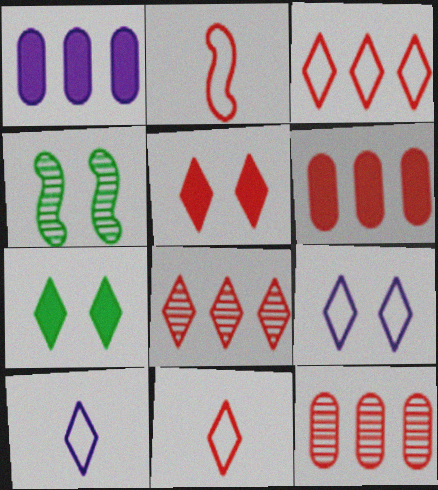[[1, 4, 11], 
[2, 5, 12], 
[4, 6, 10], 
[5, 8, 11], 
[7, 8, 10]]